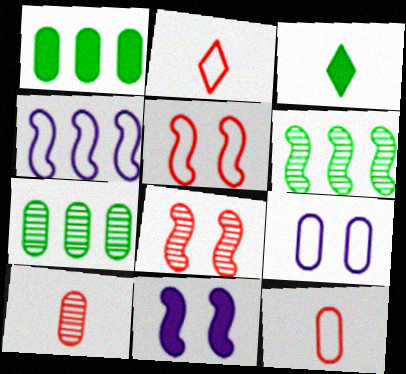[[1, 9, 10], 
[2, 7, 11]]